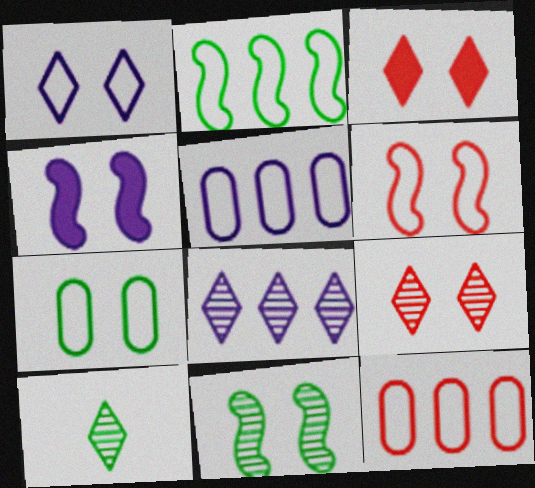[[1, 6, 7], 
[4, 6, 11], 
[4, 7, 9], 
[4, 10, 12], 
[8, 9, 10]]